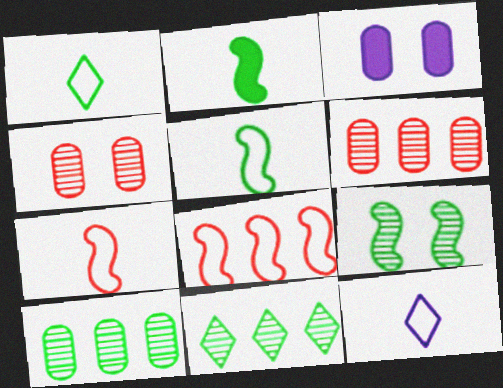[[3, 7, 11]]